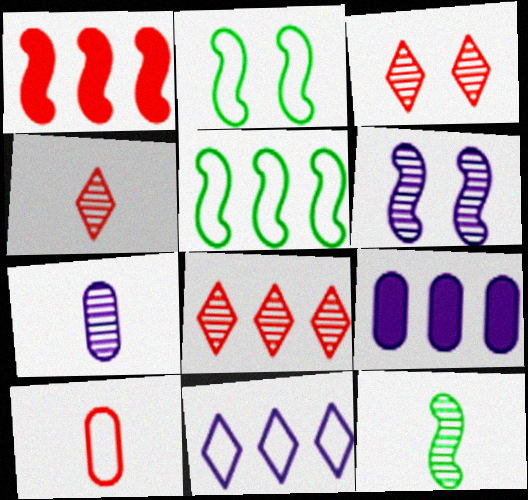[[1, 3, 10], 
[2, 4, 9], 
[2, 10, 11], 
[3, 4, 8], 
[4, 7, 12], 
[5, 8, 9]]